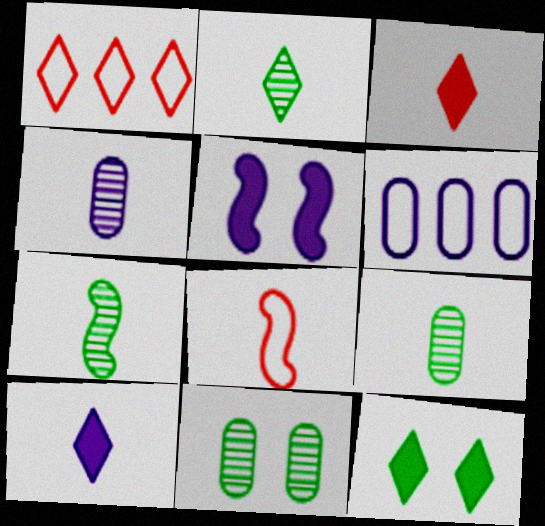[[1, 5, 9], 
[2, 7, 9], 
[8, 9, 10]]